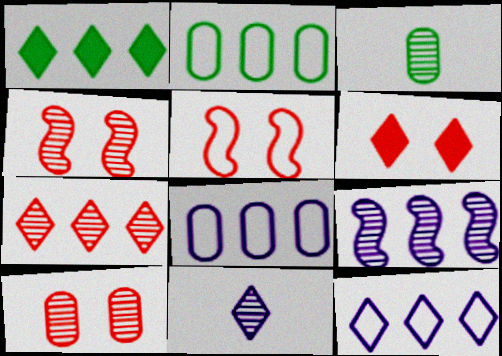[[1, 7, 12], 
[5, 6, 10]]